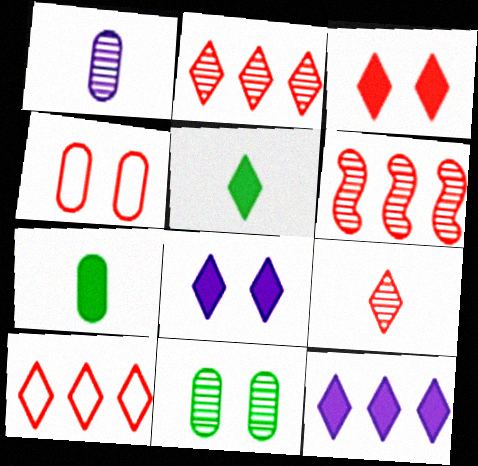[[3, 5, 12], 
[3, 9, 10]]